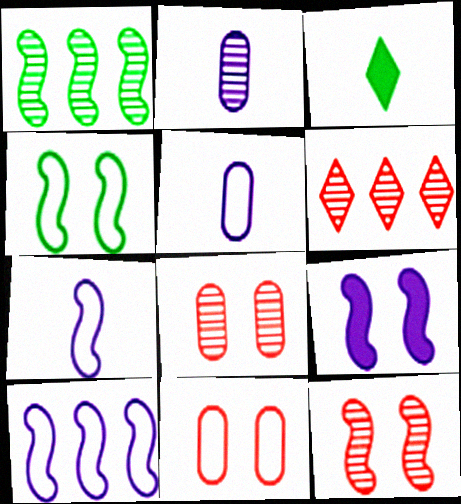[[3, 8, 10], 
[4, 9, 12]]